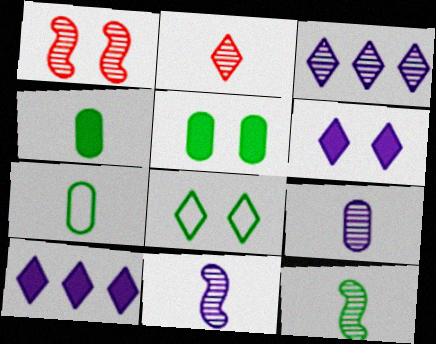[[1, 7, 10], 
[2, 8, 10], 
[2, 9, 12]]